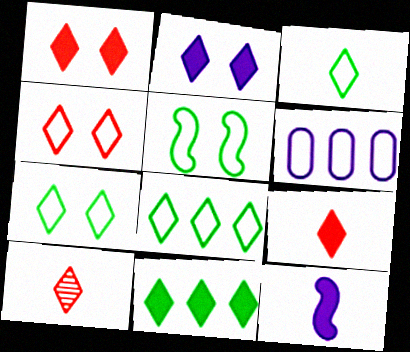[[2, 8, 10], 
[2, 9, 11], 
[3, 7, 8]]